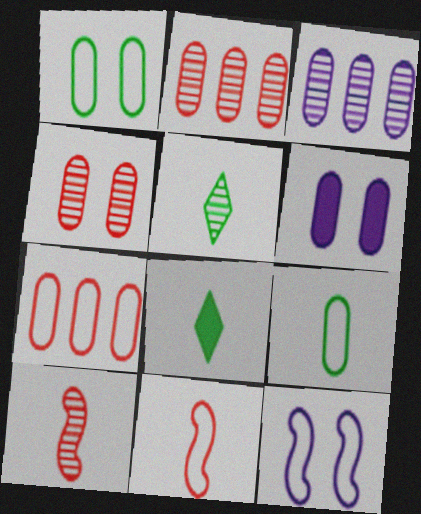[[1, 4, 6], 
[2, 6, 9], 
[2, 8, 12]]